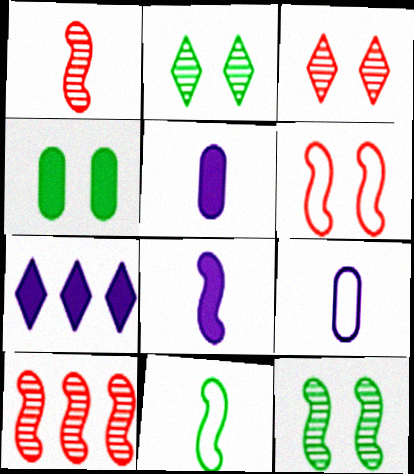[[1, 8, 11]]